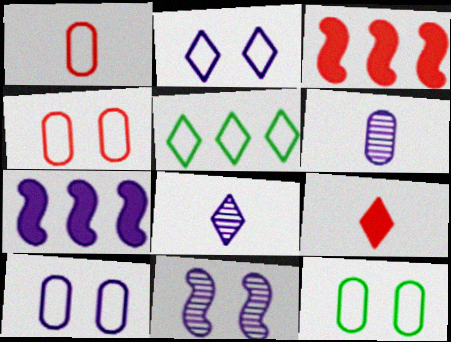[[2, 6, 7], 
[3, 8, 12], 
[4, 10, 12], 
[7, 8, 10]]